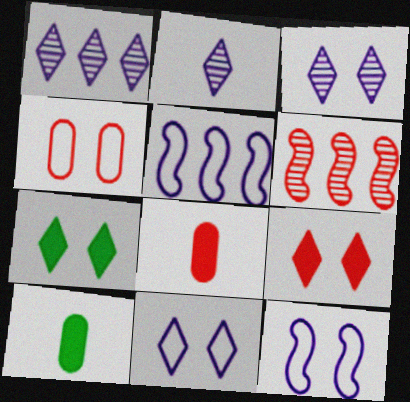[[1, 2, 3], 
[6, 10, 11]]